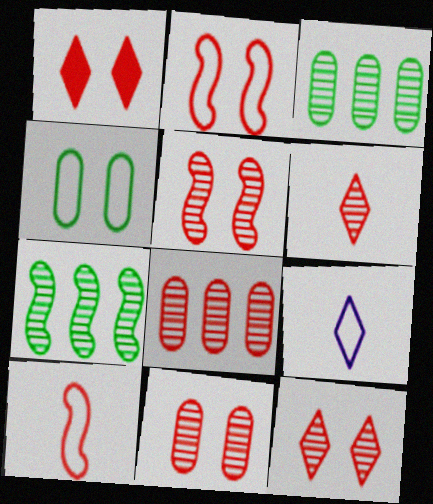[[1, 2, 11], 
[1, 8, 10], 
[5, 6, 8], 
[5, 11, 12]]